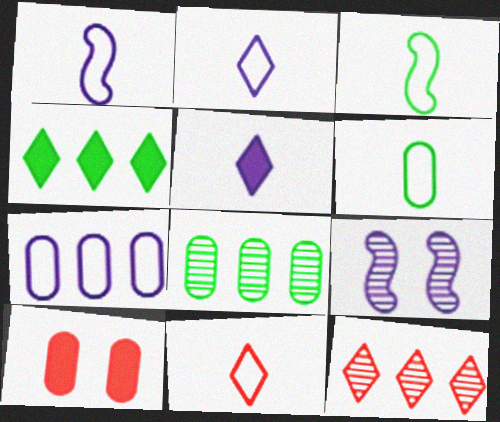[[1, 6, 11], 
[5, 7, 9]]